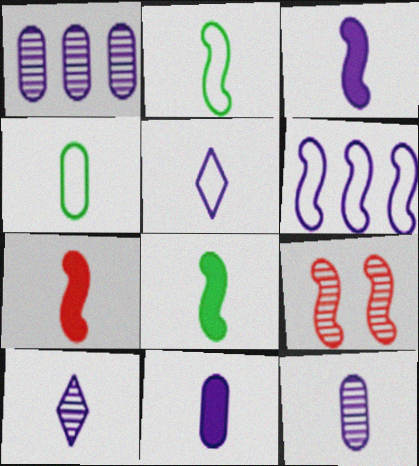[[3, 5, 12], 
[3, 7, 8], 
[4, 7, 10], 
[6, 8, 9]]